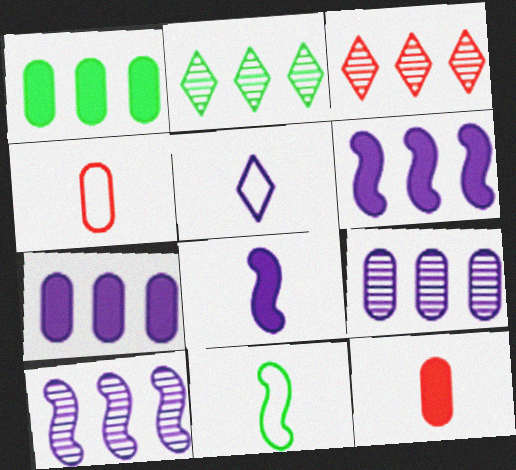[[4, 5, 11]]